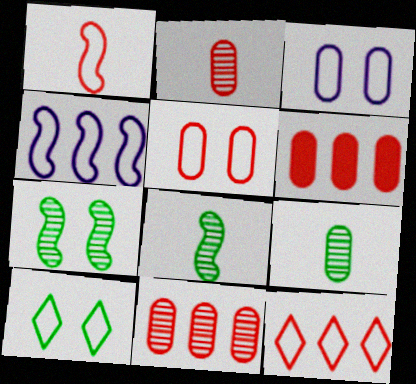[[1, 5, 12], 
[2, 5, 6], 
[3, 6, 9]]